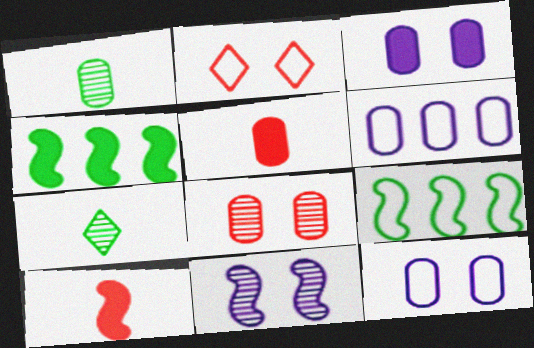[[9, 10, 11]]